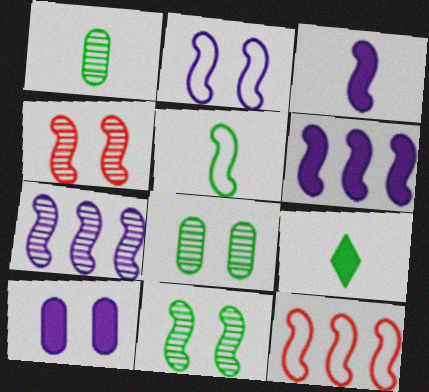[[1, 5, 9], 
[2, 3, 7], 
[2, 5, 12], 
[3, 11, 12], 
[4, 5, 6]]